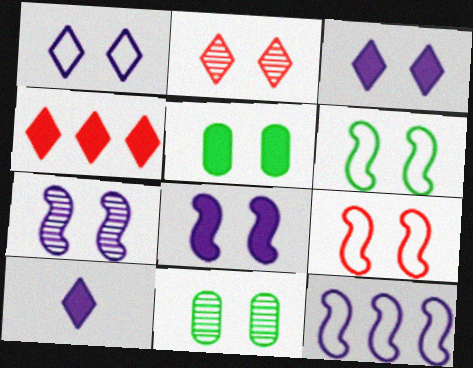[[2, 7, 11], 
[3, 9, 11]]